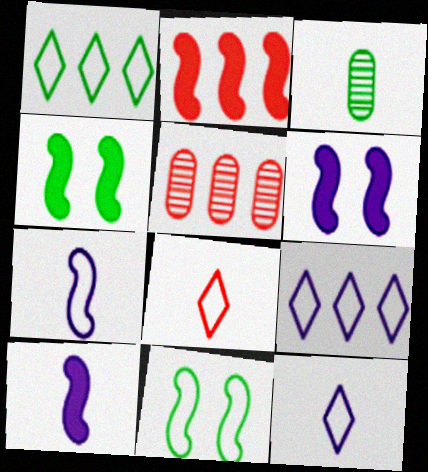[[1, 3, 4], 
[2, 4, 10], 
[3, 8, 10], 
[4, 5, 12]]